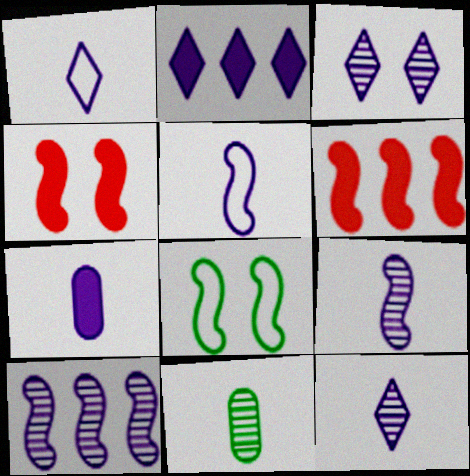[[1, 2, 3], 
[1, 7, 9], 
[5, 7, 12], 
[6, 8, 9]]